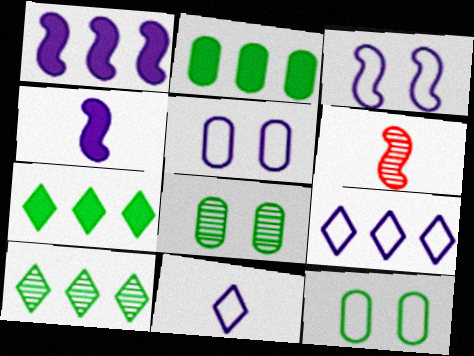[[5, 6, 7]]